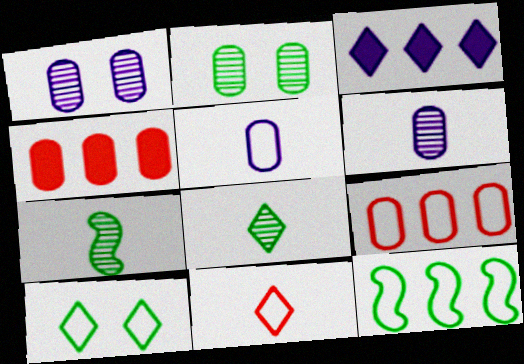[[2, 4, 5]]